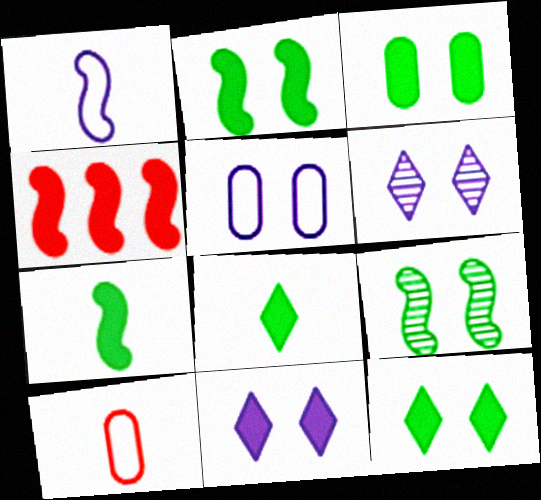[[1, 4, 9], 
[2, 3, 12]]